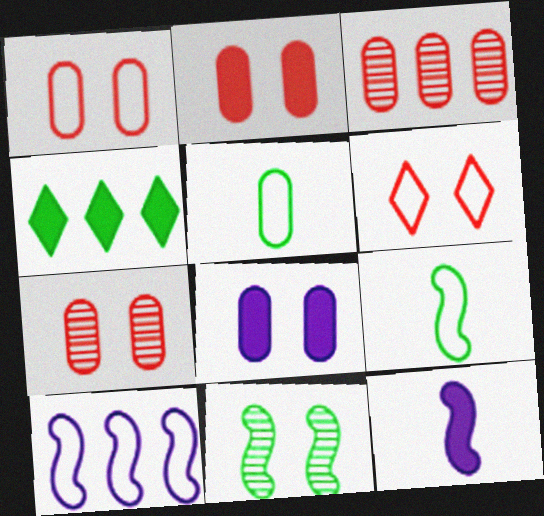[[1, 2, 7], 
[2, 4, 12], 
[3, 4, 10], 
[3, 5, 8], 
[4, 5, 11], 
[5, 6, 10], 
[6, 8, 11]]